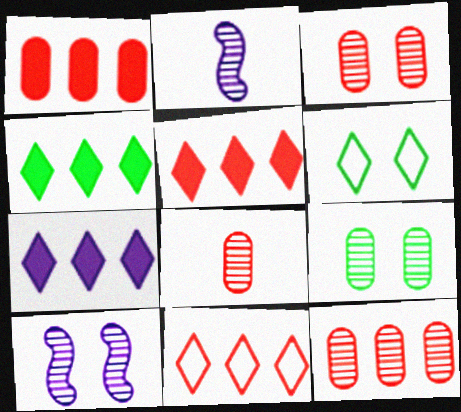[[1, 2, 6], 
[3, 8, 12], 
[4, 5, 7]]